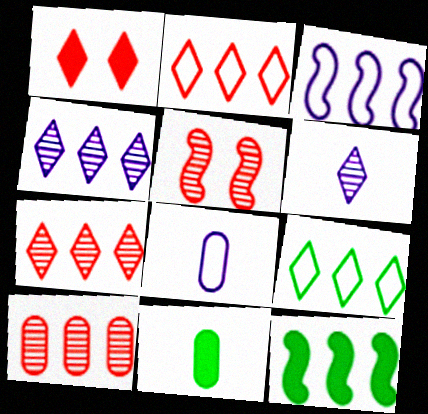[[1, 6, 9]]